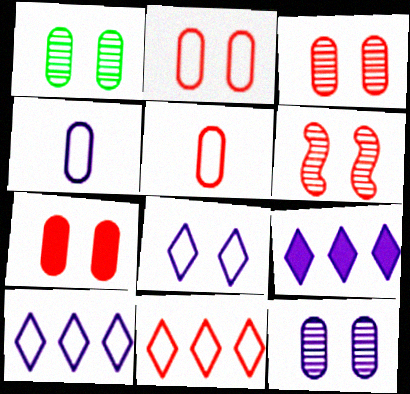[[1, 3, 12], 
[2, 3, 7]]